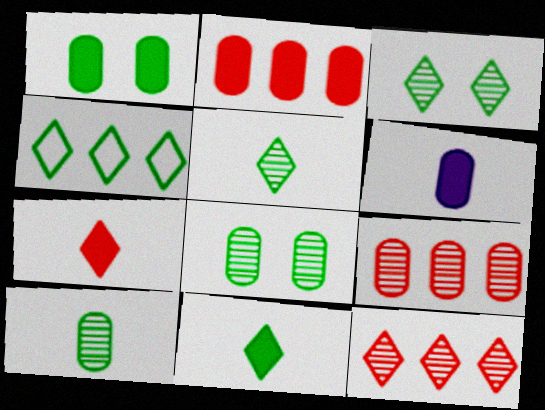[[1, 2, 6], 
[3, 4, 11]]